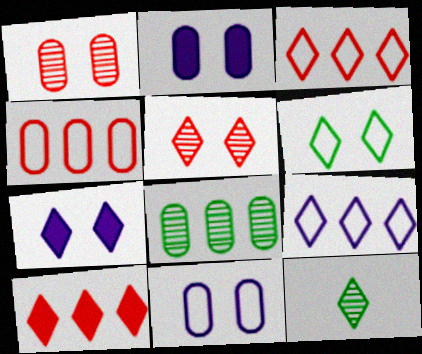[[3, 7, 12], 
[5, 6, 7]]